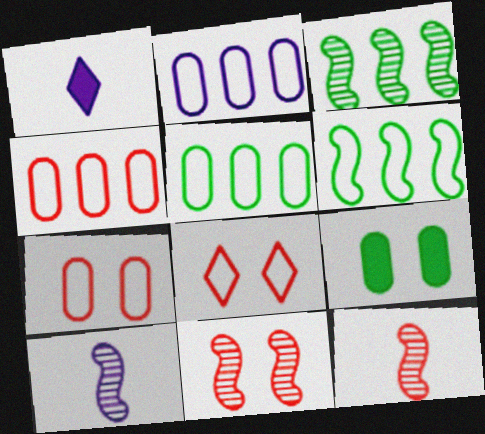[[1, 3, 7], 
[1, 5, 11], 
[2, 4, 5], 
[3, 10, 11]]